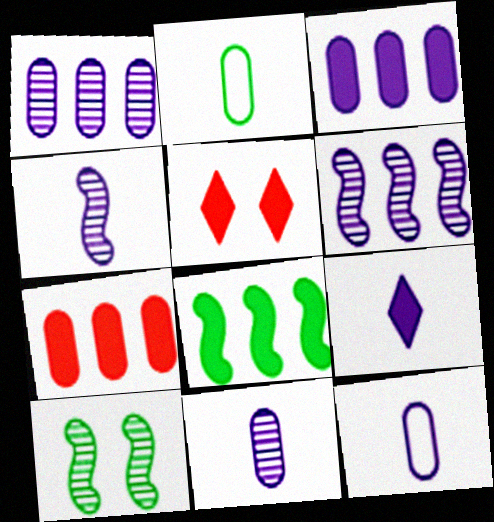[[2, 5, 6], 
[4, 9, 12]]